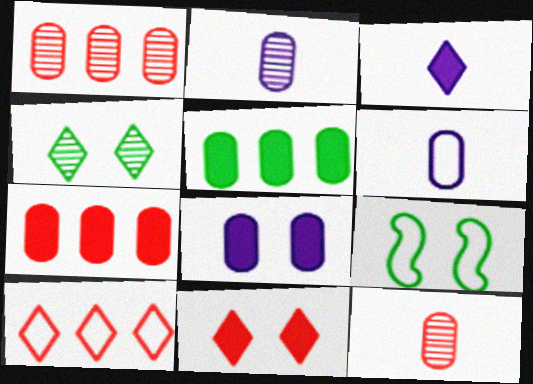[[1, 3, 9], 
[3, 4, 10], 
[6, 9, 10]]